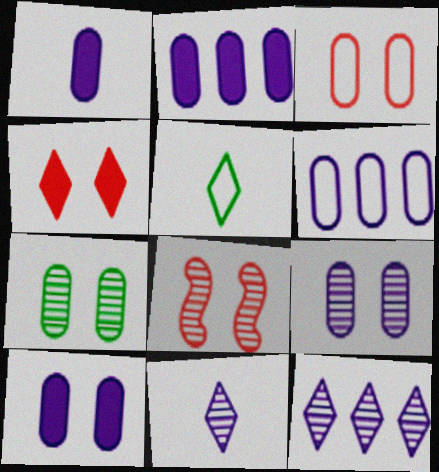[[1, 2, 10], 
[1, 6, 9], 
[2, 5, 8], 
[3, 4, 8], 
[3, 7, 10], 
[4, 5, 12]]